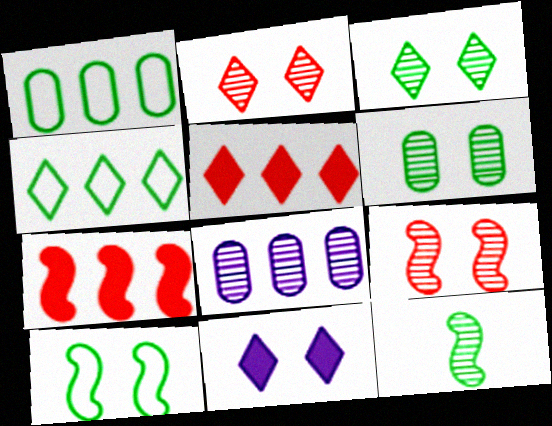[[2, 8, 12], 
[4, 7, 8]]